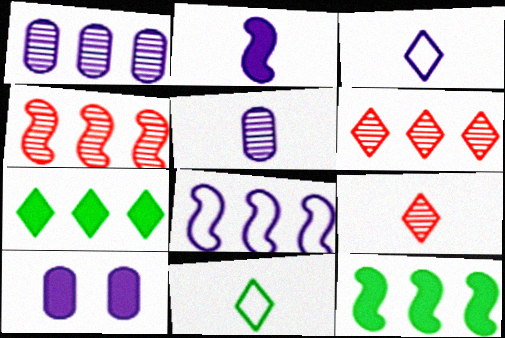[[2, 3, 5], 
[4, 8, 12], 
[4, 10, 11]]